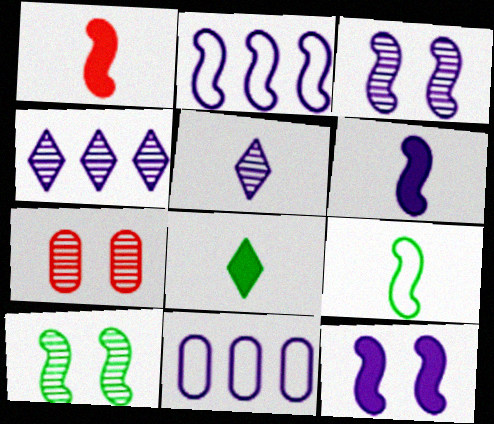[[1, 2, 10], 
[2, 3, 6], 
[2, 7, 8], 
[5, 11, 12]]